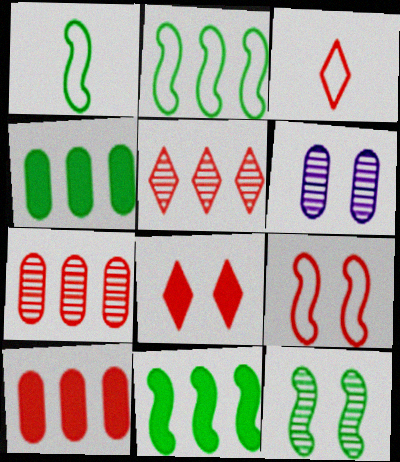[[1, 11, 12], 
[3, 5, 8], 
[3, 6, 11]]